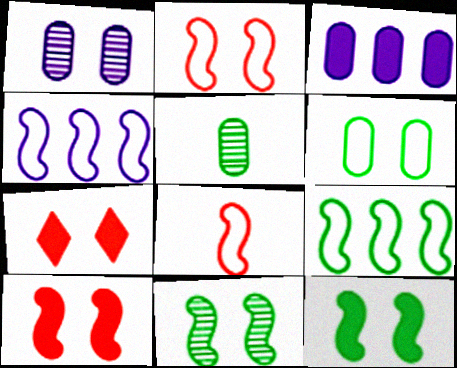[[4, 5, 7]]